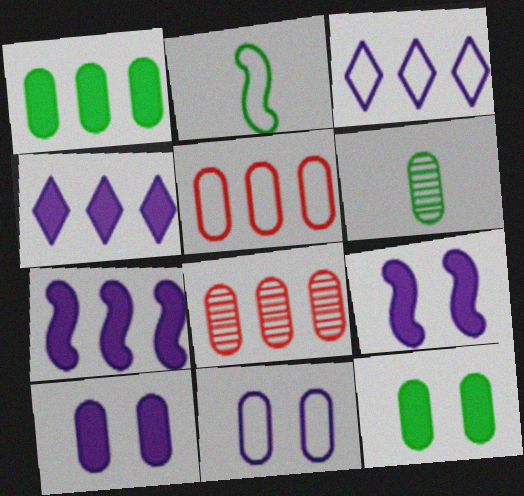[[5, 6, 10]]